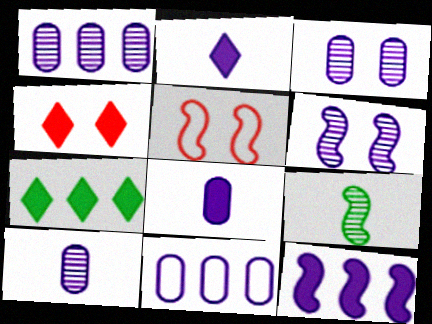[[1, 3, 10], 
[2, 4, 7], 
[2, 6, 11], 
[3, 8, 11], 
[4, 9, 11], 
[5, 7, 10], 
[5, 9, 12]]